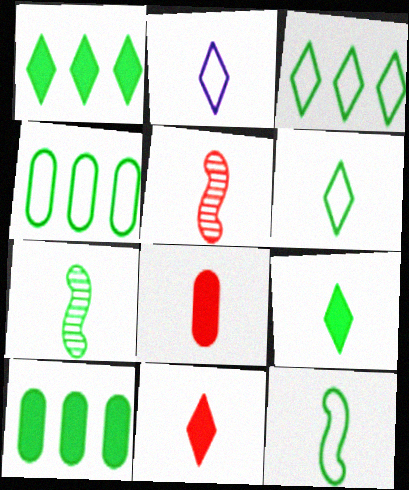[[2, 7, 8]]